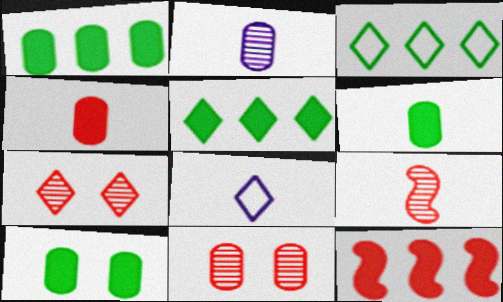[[1, 6, 10], 
[5, 7, 8], 
[6, 8, 9]]